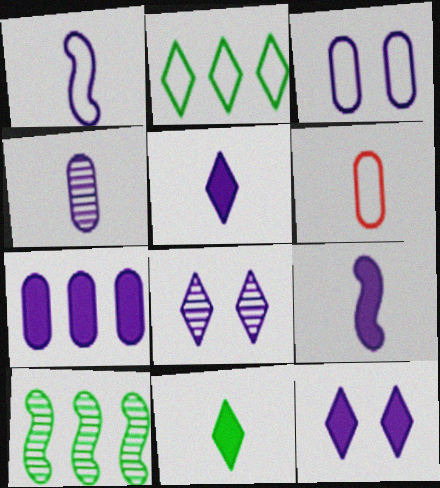[[1, 4, 5], 
[1, 7, 8], 
[3, 4, 7], 
[6, 10, 12], 
[7, 9, 12]]